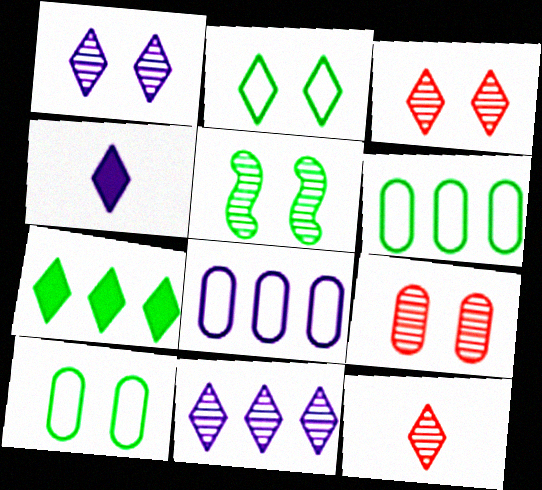[[1, 5, 9]]